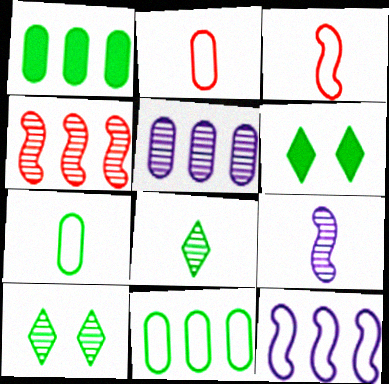[[3, 5, 6]]